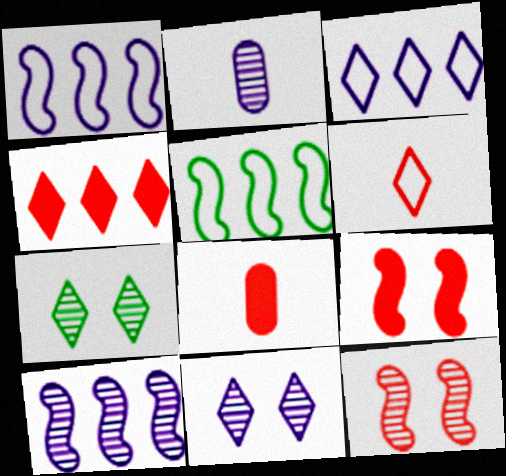[[1, 7, 8], 
[2, 10, 11], 
[4, 8, 9], 
[5, 8, 11]]